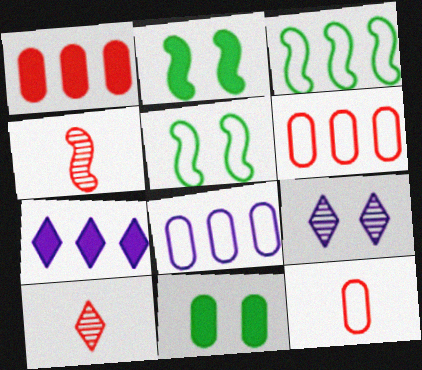[[2, 8, 10]]